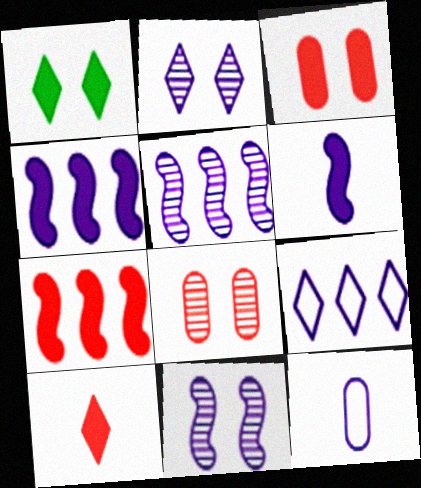[[2, 4, 12], 
[3, 7, 10]]